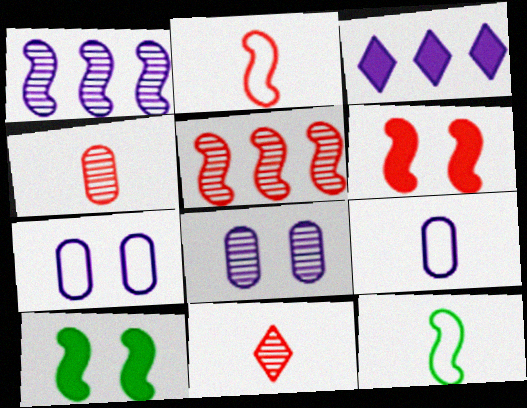[[1, 2, 10], 
[1, 6, 12], 
[2, 5, 6]]